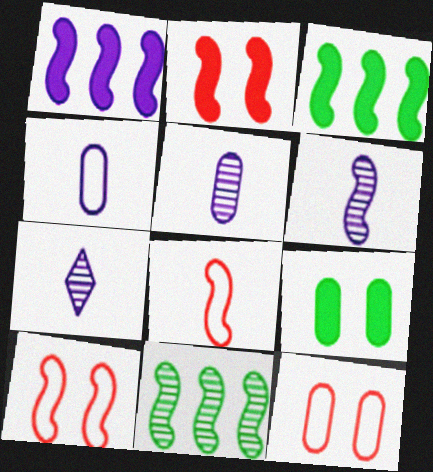[[3, 6, 10], 
[3, 7, 12], 
[5, 6, 7]]